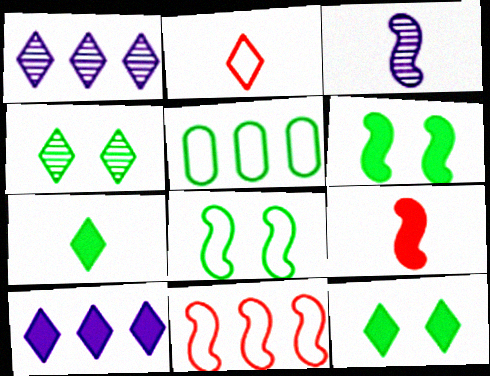[[1, 2, 12], 
[2, 4, 10], 
[3, 6, 11]]